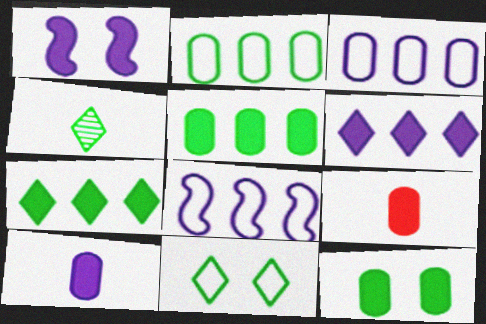[[1, 6, 10], 
[1, 7, 9], 
[4, 7, 11]]